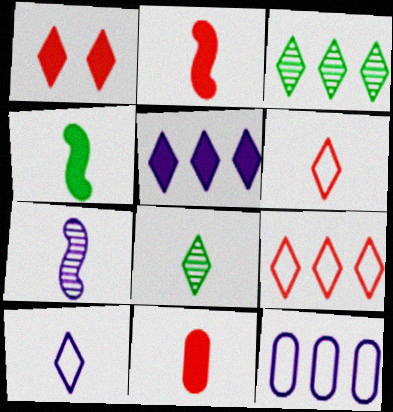[[1, 3, 10], 
[3, 5, 9]]